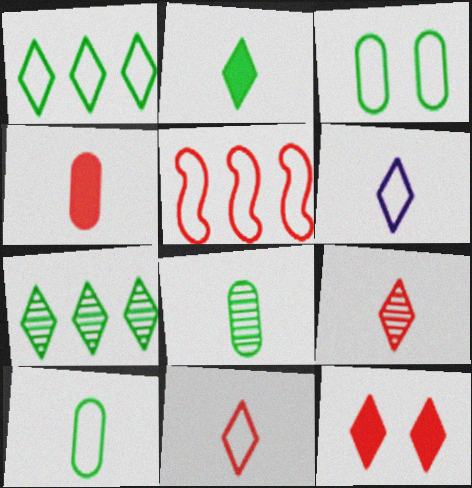[[2, 6, 9], 
[3, 5, 6], 
[6, 7, 12]]